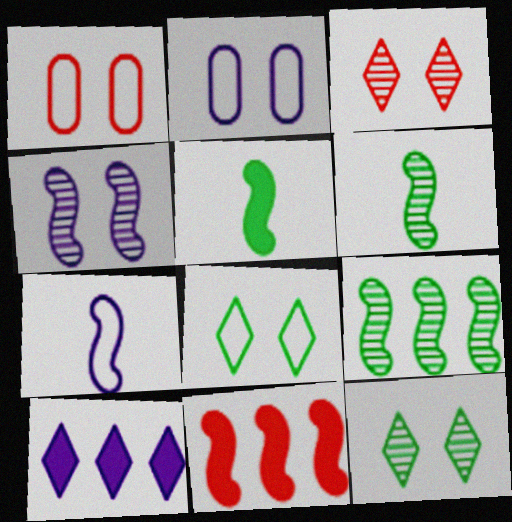[[1, 6, 10]]